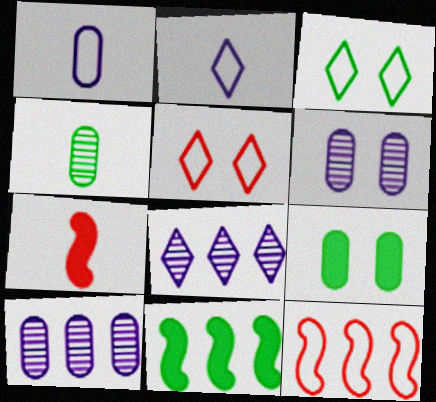[[1, 3, 12], 
[2, 4, 7], 
[3, 4, 11], 
[3, 7, 10]]